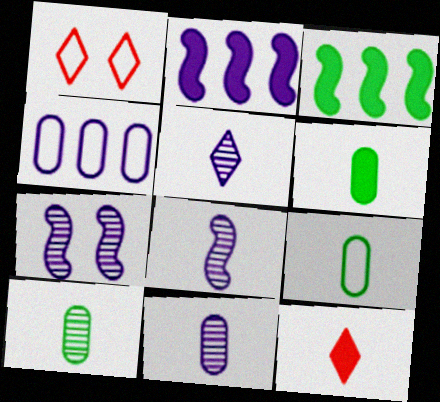[[1, 2, 10], 
[1, 3, 11], 
[5, 8, 11], 
[6, 9, 10], 
[8, 9, 12]]